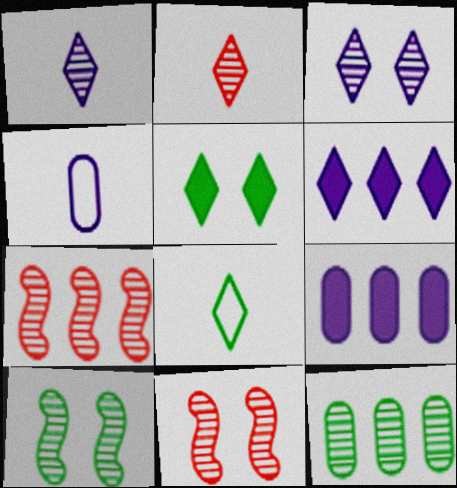[[1, 11, 12], 
[4, 5, 7], 
[8, 9, 11]]